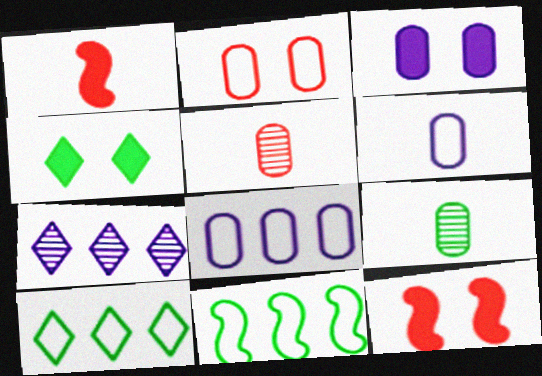[[3, 4, 12], 
[4, 9, 11]]